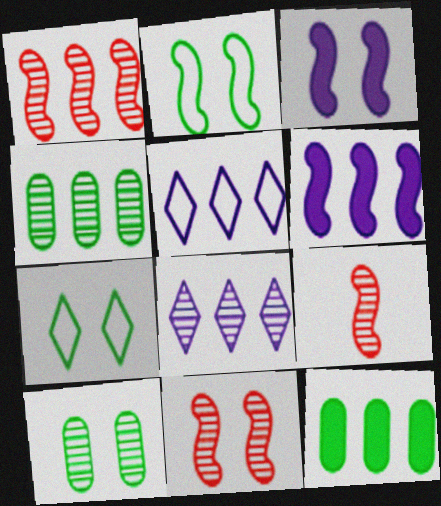[[1, 4, 8], 
[1, 5, 12], 
[1, 9, 11], 
[2, 3, 11], 
[2, 6, 9], 
[8, 9, 10]]